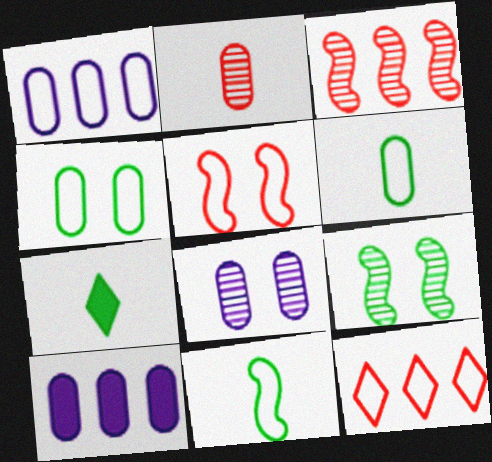[[2, 4, 10]]